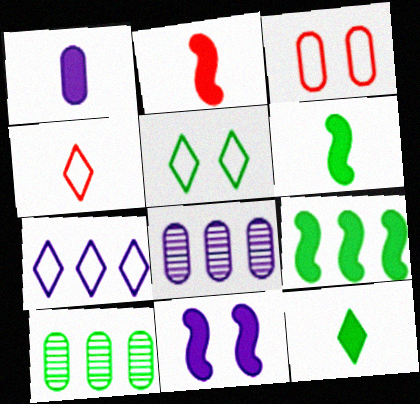[[1, 2, 12], 
[1, 3, 10], 
[2, 5, 8], 
[2, 9, 11], 
[4, 5, 7], 
[4, 10, 11], 
[5, 6, 10]]